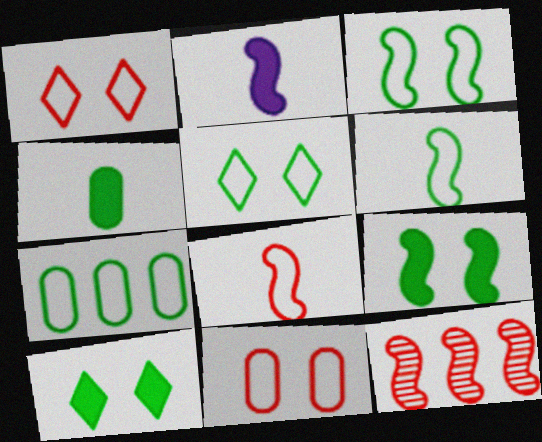[[2, 3, 12], 
[5, 6, 7]]